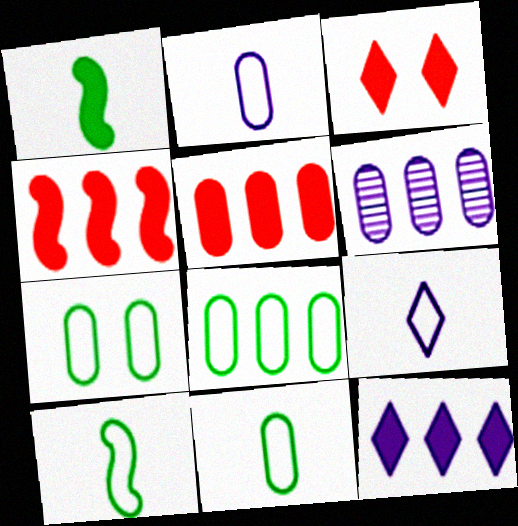[[3, 6, 10], 
[5, 6, 8], 
[7, 8, 11]]